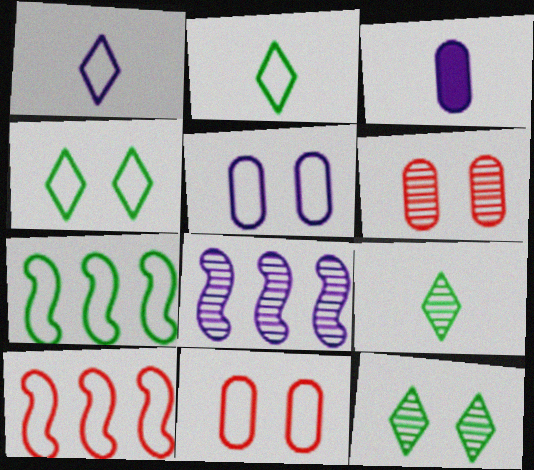[[1, 7, 11], 
[2, 5, 10], 
[3, 10, 12], 
[6, 8, 9]]